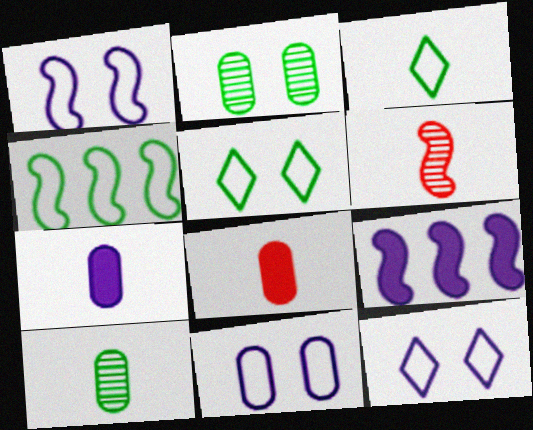[[1, 11, 12], 
[3, 6, 7]]